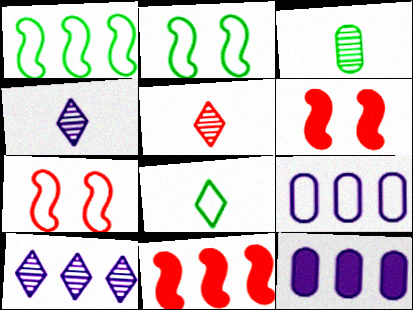[[2, 5, 12], 
[7, 8, 9]]